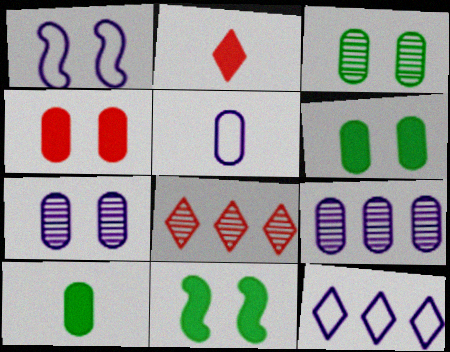[[1, 5, 12], 
[1, 8, 10], 
[5, 8, 11]]